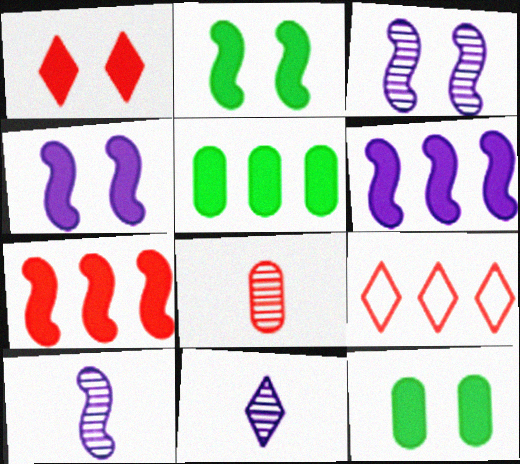[[1, 4, 12], 
[9, 10, 12]]